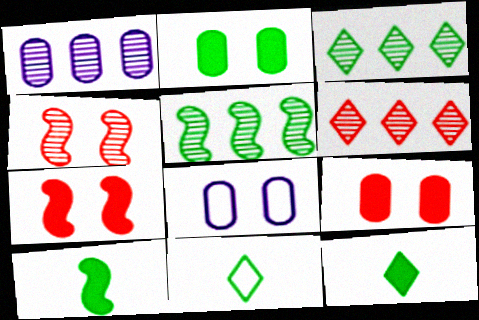[[1, 5, 6], 
[1, 7, 11], 
[2, 5, 11], 
[6, 8, 10]]